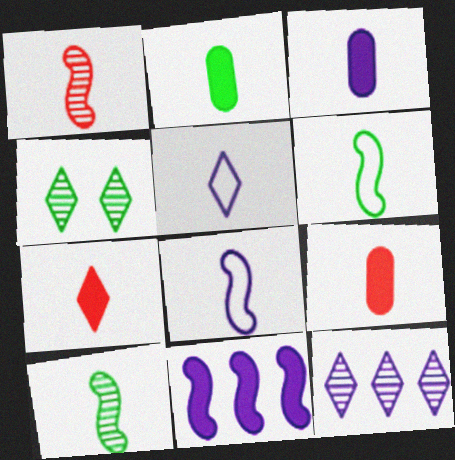[[1, 2, 5], 
[2, 3, 9], 
[5, 9, 10]]